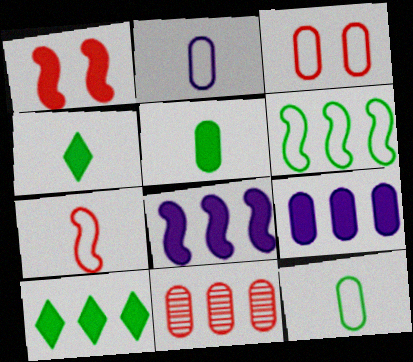[[1, 4, 9]]